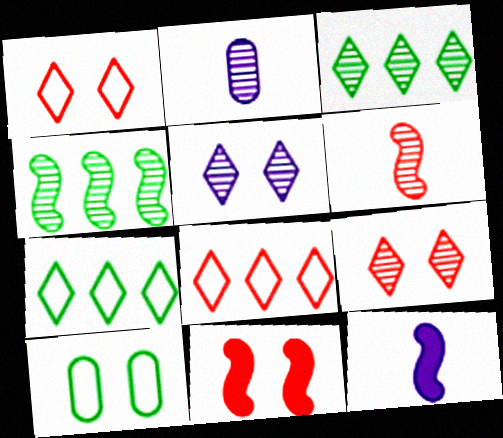[[2, 4, 9], 
[2, 7, 11], 
[5, 10, 11]]